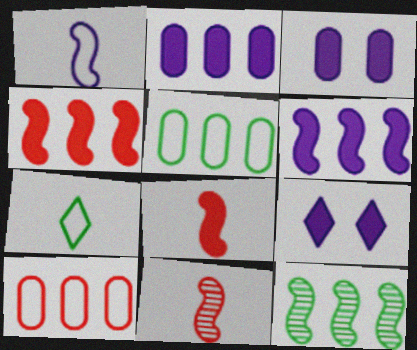[[5, 9, 11]]